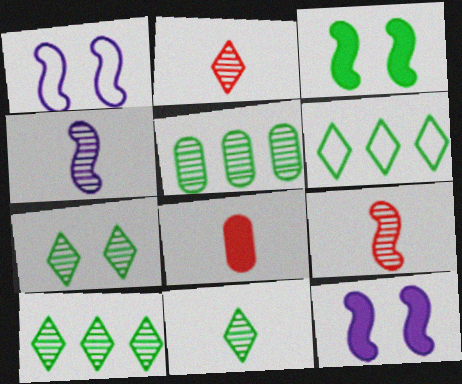[[1, 8, 10], 
[7, 10, 11]]